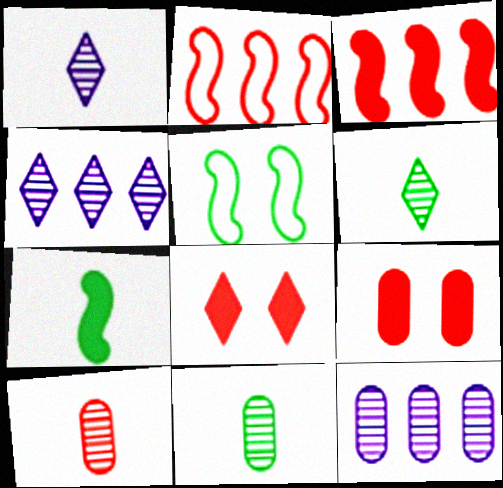[[2, 8, 10]]